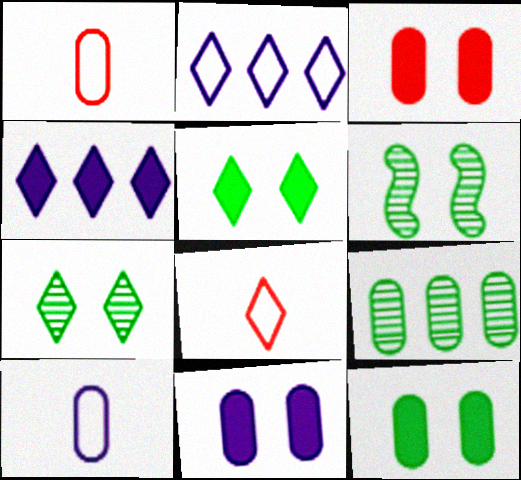[[1, 4, 6], 
[1, 9, 11], 
[3, 9, 10], 
[3, 11, 12], 
[4, 7, 8]]